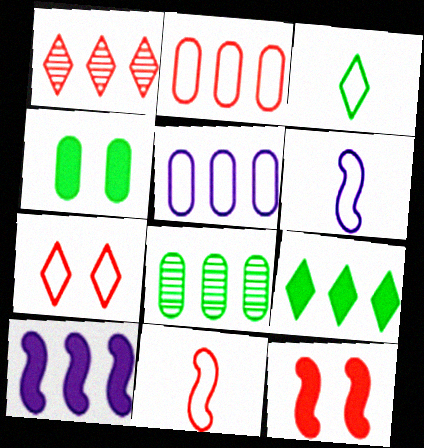[[1, 4, 6], 
[2, 7, 11]]